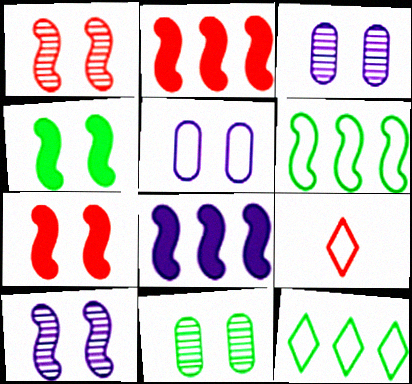[[5, 6, 9], 
[8, 9, 11]]